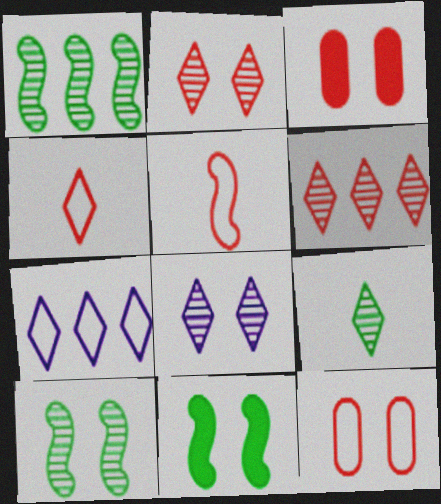[[3, 5, 6], 
[6, 8, 9], 
[8, 11, 12]]